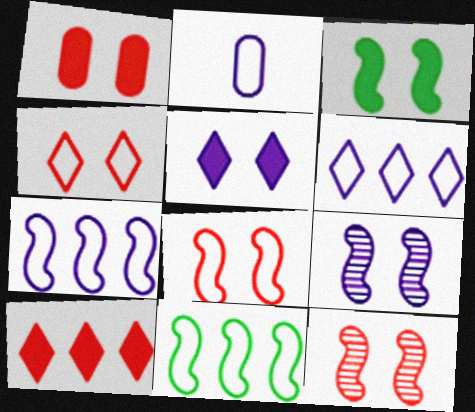[[1, 3, 5], 
[1, 4, 12], 
[2, 4, 11], 
[3, 8, 9]]